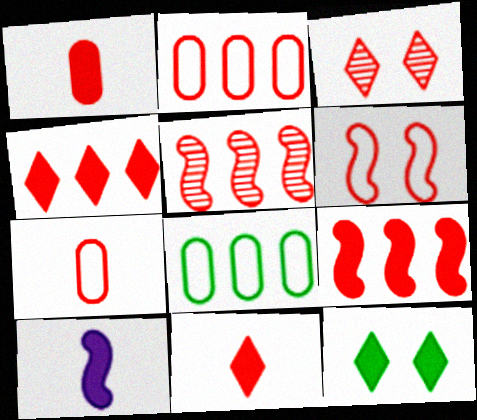[[2, 4, 5], 
[3, 7, 9], 
[3, 8, 10]]